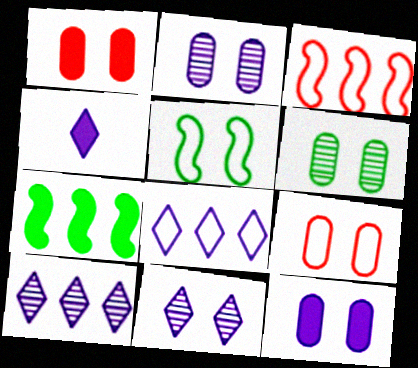[[1, 4, 7], 
[1, 5, 11], 
[3, 4, 6], 
[4, 8, 11], 
[6, 9, 12]]